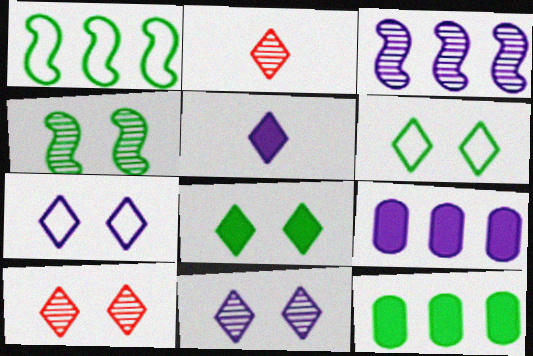[[7, 8, 10]]